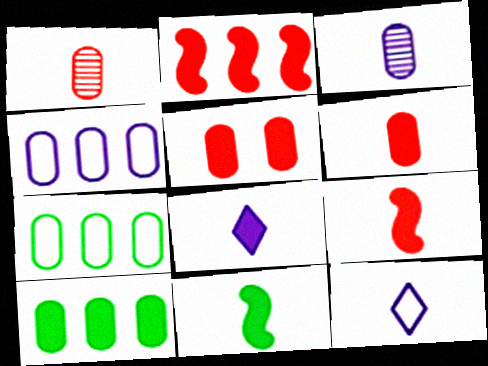[[1, 11, 12], 
[3, 5, 7], 
[6, 8, 11]]